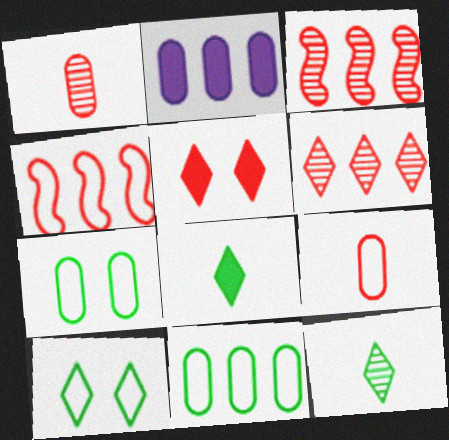[[1, 2, 7], 
[1, 4, 5], 
[3, 5, 9]]